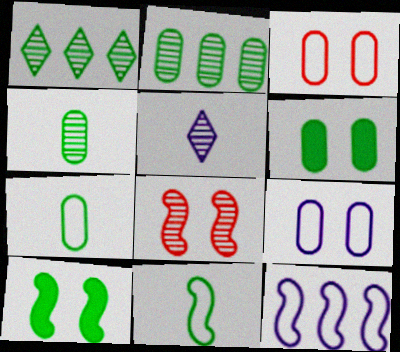[[1, 6, 11], 
[1, 7, 10], 
[2, 5, 8], 
[2, 6, 7]]